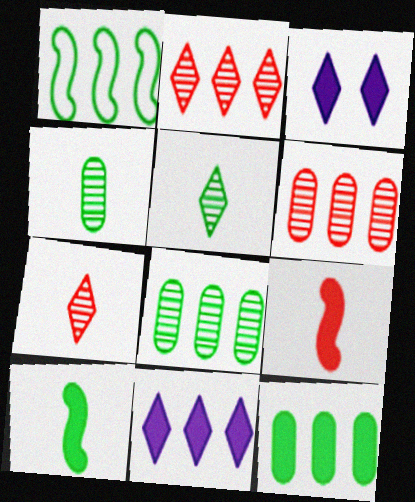[[1, 6, 11], 
[3, 9, 12]]